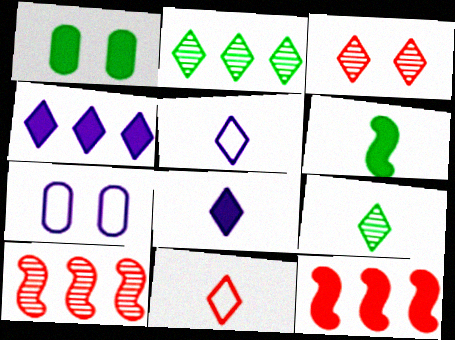[[1, 5, 10], 
[1, 8, 12], 
[7, 9, 12], 
[8, 9, 11]]